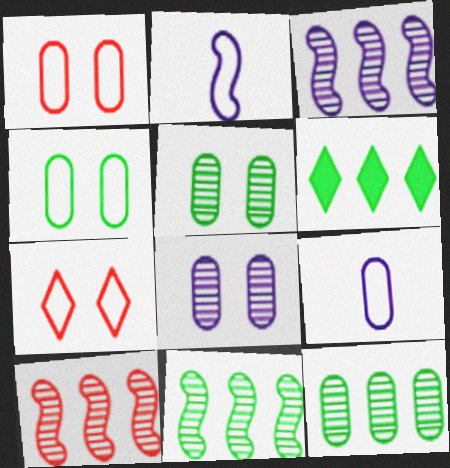[[3, 10, 11]]